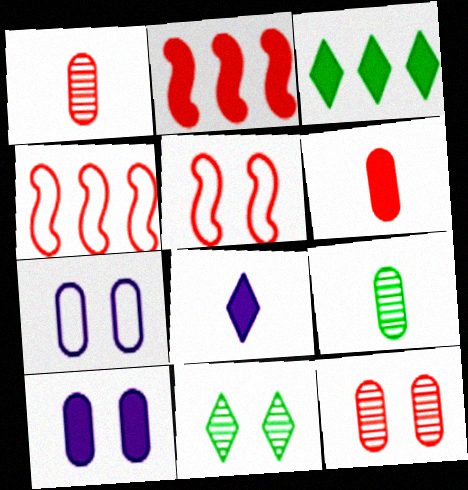[[5, 10, 11]]